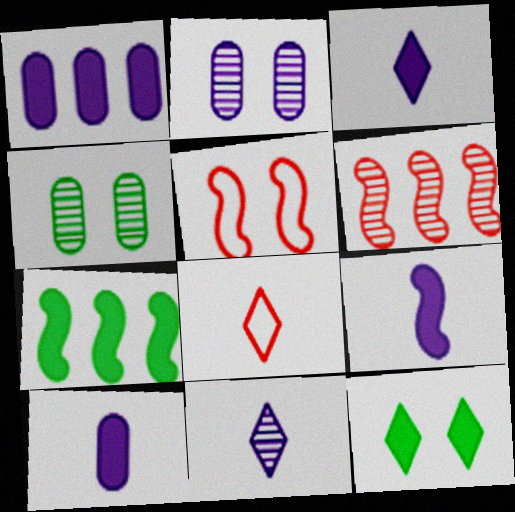[[2, 5, 12], 
[2, 7, 8], 
[3, 9, 10], 
[4, 6, 11]]